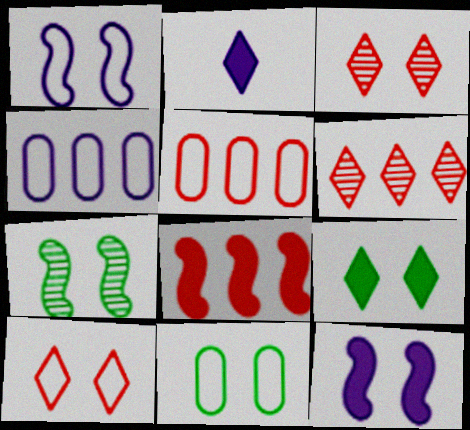[[1, 10, 11], 
[2, 5, 7], 
[3, 11, 12], 
[5, 6, 8], 
[7, 9, 11]]